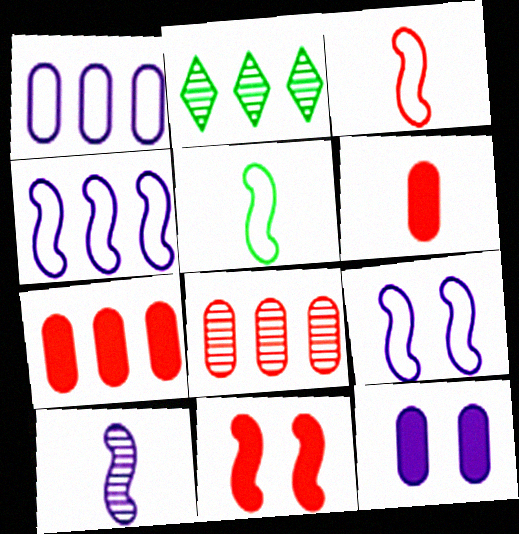[[2, 3, 12], 
[2, 4, 7], 
[2, 6, 9]]